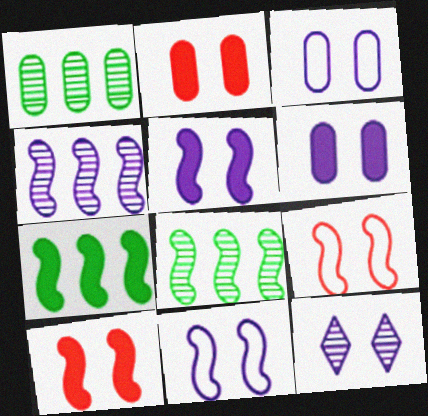[[3, 5, 12], 
[6, 11, 12]]